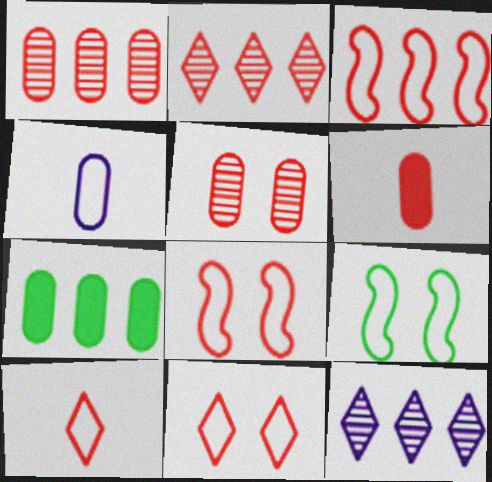[[2, 6, 8], 
[3, 7, 12], 
[4, 5, 7], 
[6, 9, 12]]